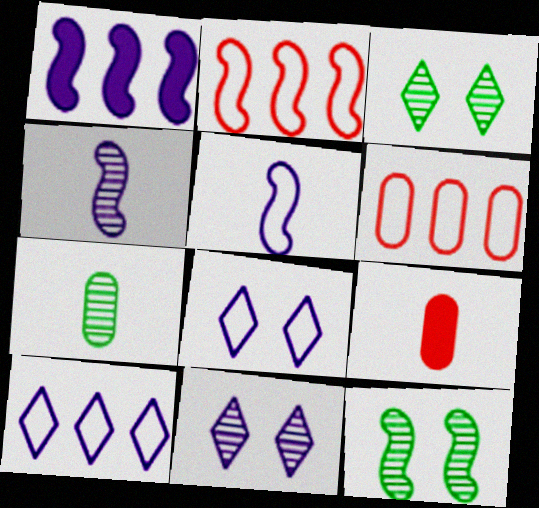[[9, 10, 12]]